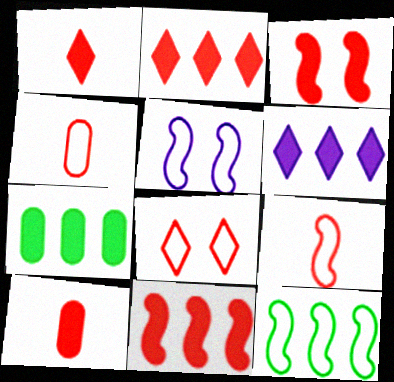[[2, 3, 10], 
[5, 9, 12], 
[6, 7, 11]]